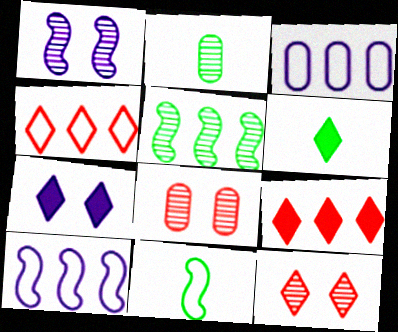[[2, 6, 11], 
[3, 5, 9], 
[6, 7, 9], 
[6, 8, 10]]